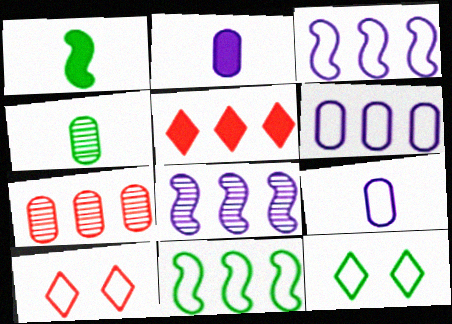[[9, 10, 11]]